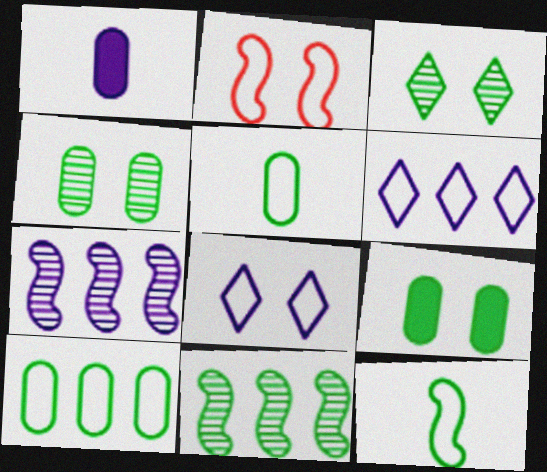[[1, 7, 8], 
[2, 5, 6]]